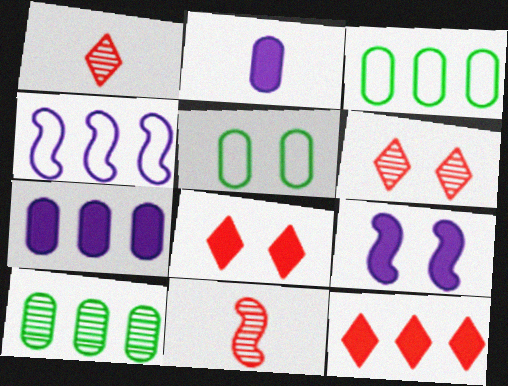[[1, 3, 9], 
[4, 10, 12], 
[5, 6, 9]]